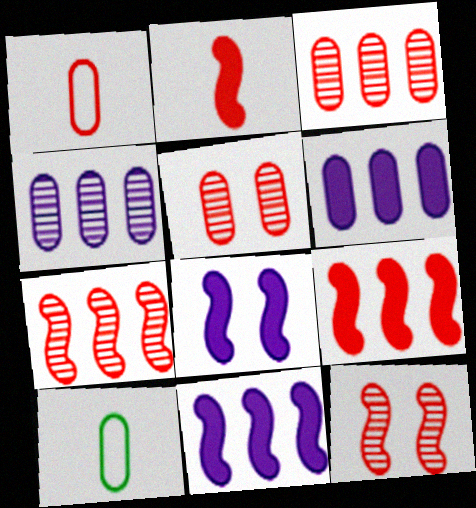[[5, 6, 10]]